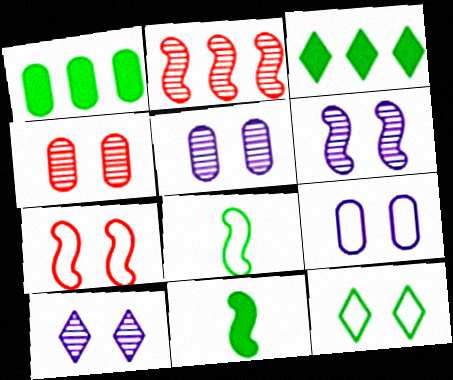[[5, 6, 10], 
[7, 9, 12]]